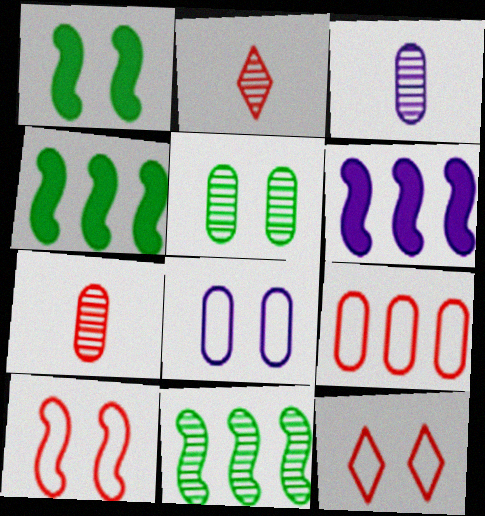[[2, 4, 8], 
[3, 4, 12]]